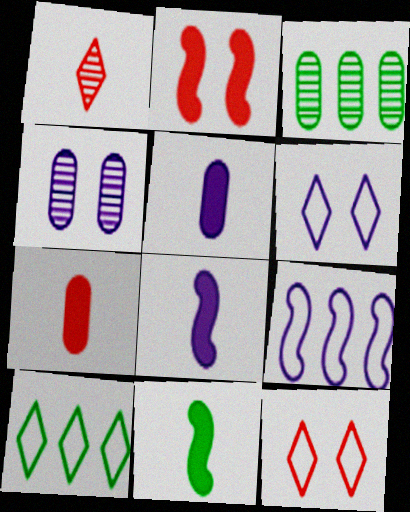[[3, 8, 12]]